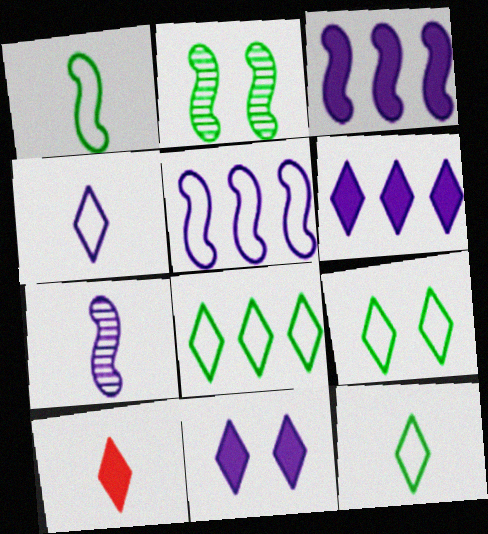[[8, 9, 12]]